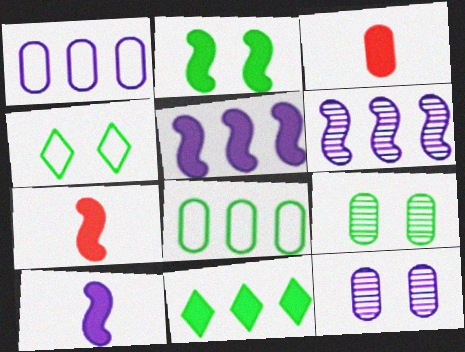[[1, 3, 9], 
[2, 4, 9], 
[2, 5, 7], 
[3, 4, 6], 
[3, 8, 12]]